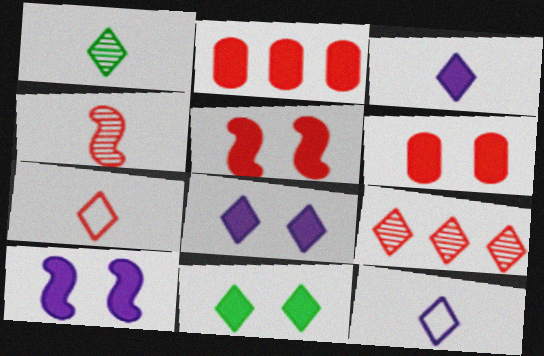[[1, 3, 7], 
[6, 10, 11], 
[9, 11, 12]]